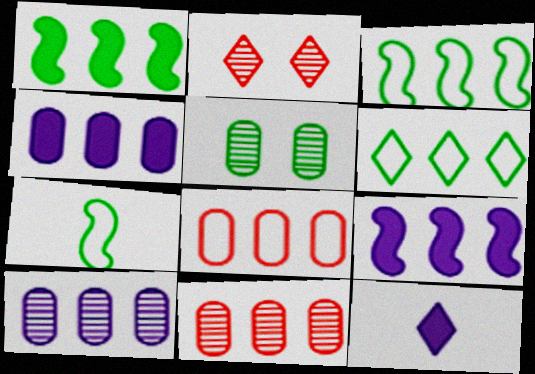[[2, 4, 7], 
[2, 6, 12], 
[6, 9, 11]]